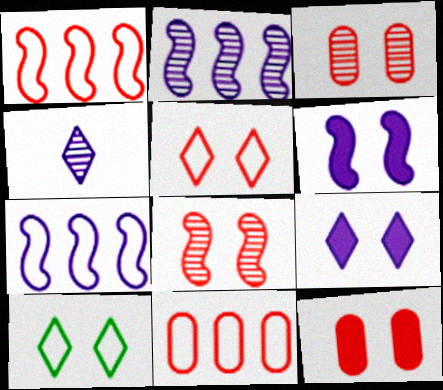[[3, 6, 10], 
[5, 8, 12]]